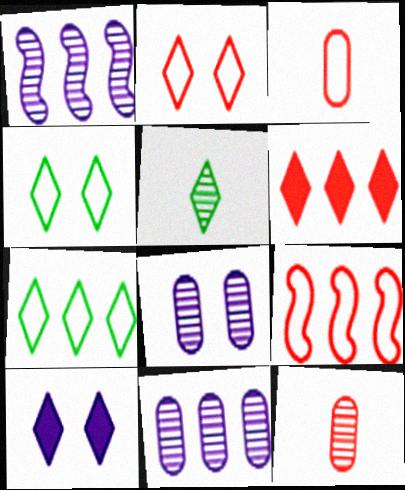[[2, 3, 9]]